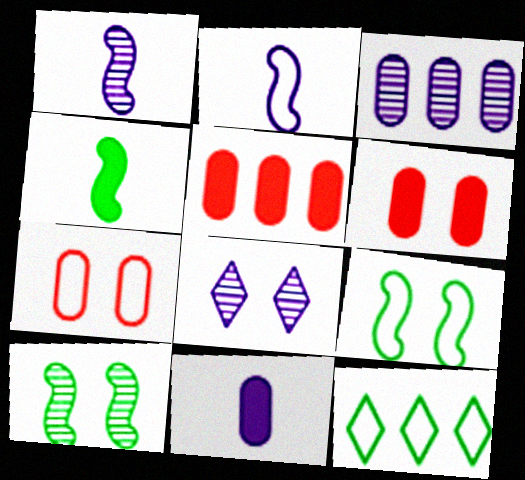[[1, 3, 8], 
[1, 6, 12], 
[2, 7, 12], 
[6, 8, 9]]